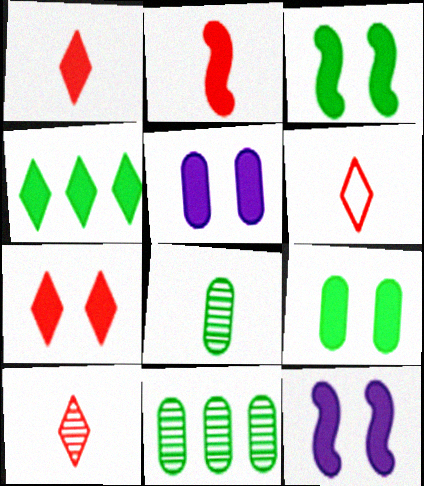[[1, 6, 10], 
[2, 4, 5], 
[3, 5, 7], 
[6, 11, 12], 
[7, 9, 12]]